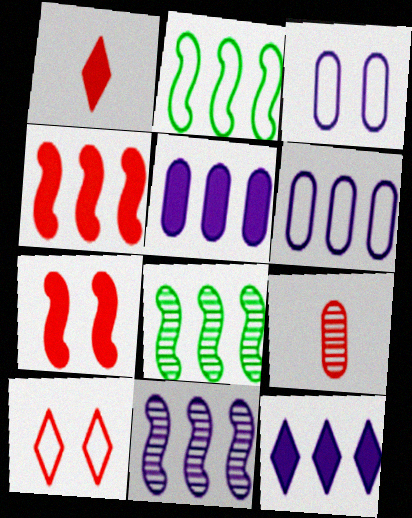[[1, 3, 8], 
[2, 4, 11], 
[4, 9, 10], 
[6, 11, 12]]